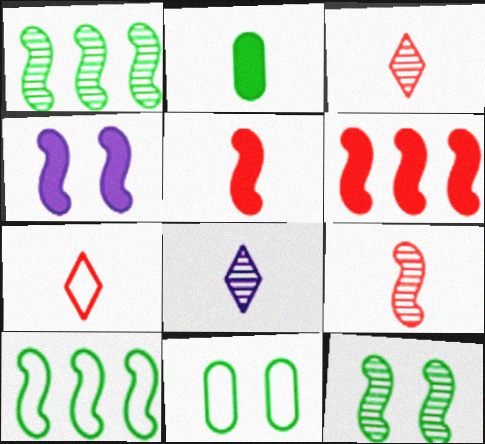[[4, 9, 10], 
[6, 8, 11]]